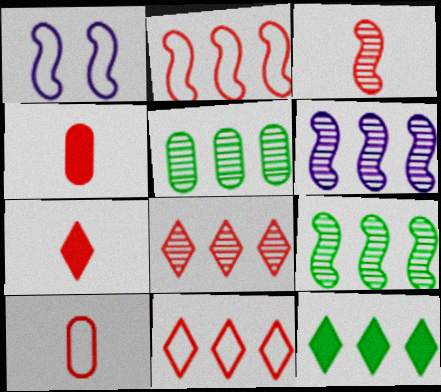[[1, 5, 7], 
[3, 7, 10], 
[5, 6, 8]]